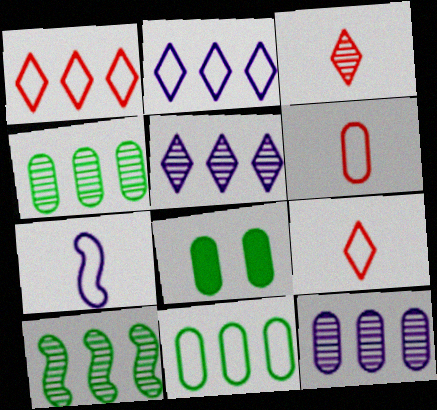[[6, 8, 12]]